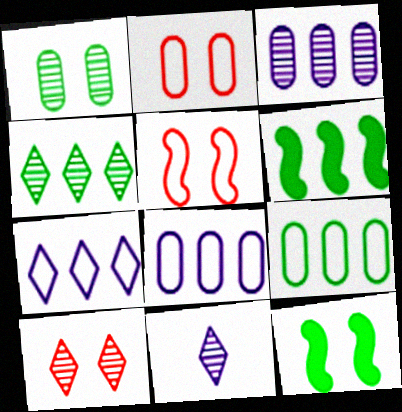[[2, 6, 11], 
[4, 6, 9], 
[4, 10, 11]]